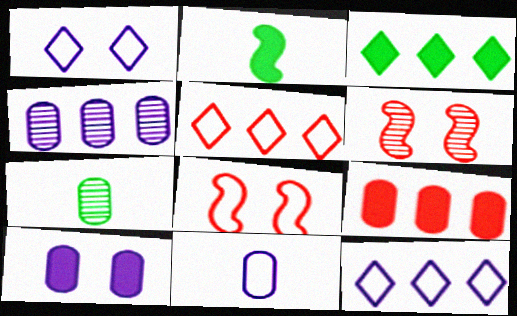[[3, 6, 11], 
[4, 10, 11]]